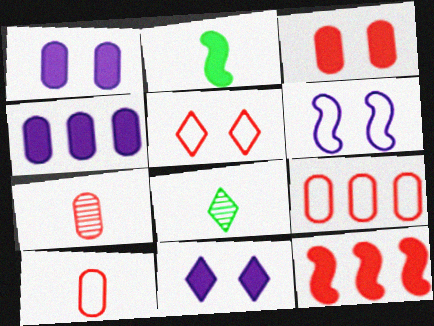[[3, 7, 9], 
[5, 7, 12]]